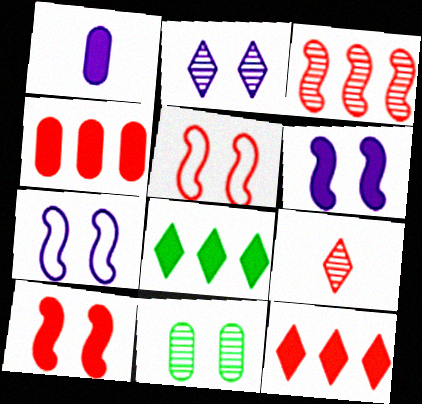[[1, 8, 10], 
[4, 5, 9]]